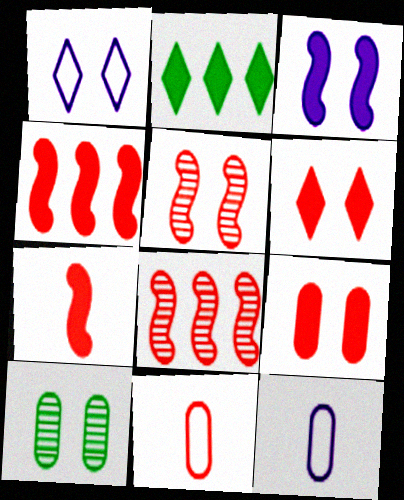[[2, 5, 12], 
[6, 8, 11]]